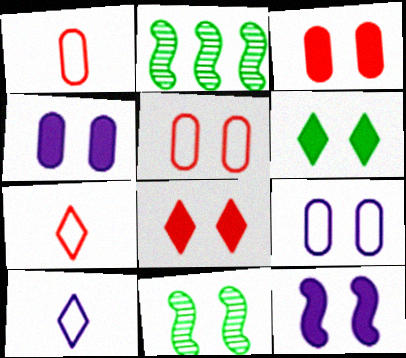[[2, 3, 10], 
[2, 4, 7], 
[3, 6, 12], 
[8, 9, 11]]